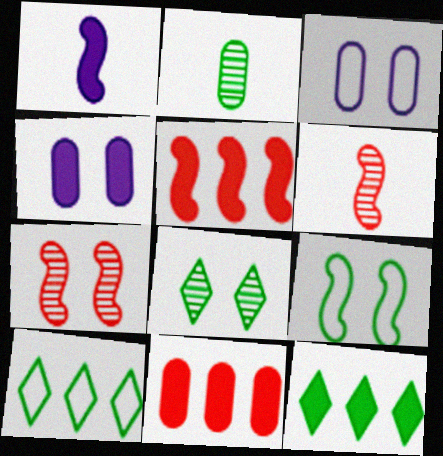[[2, 3, 11], 
[2, 9, 12], 
[3, 6, 12], 
[4, 6, 10]]